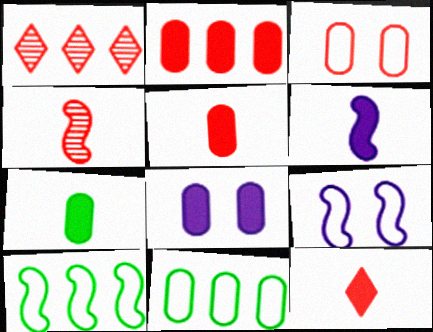[[1, 7, 9], 
[2, 7, 8], 
[6, 7, 12]]